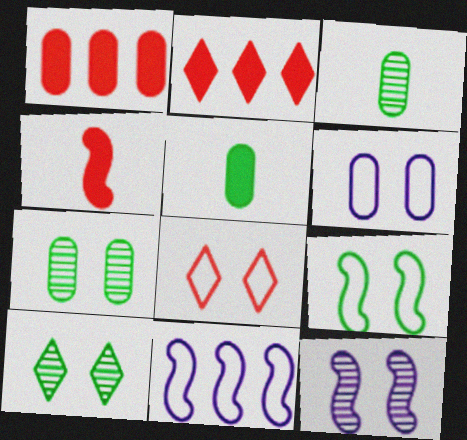[[1, 3, 6], 
[6, 8, 9]]